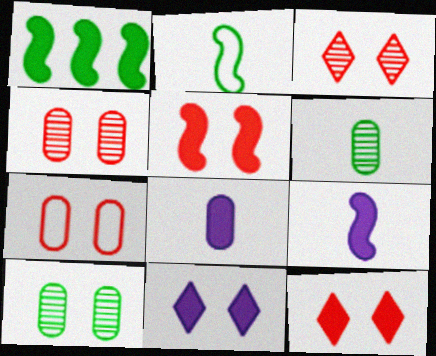[[1, 5, 9], 
[1, 8, 12], 
[3, 5, 7]]